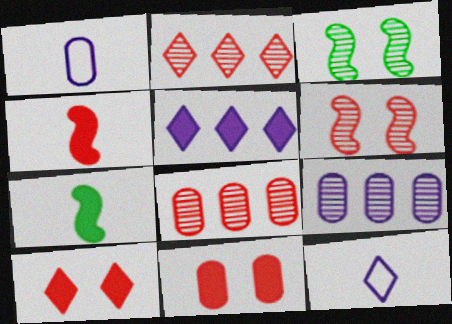[[5, 7, 11]]